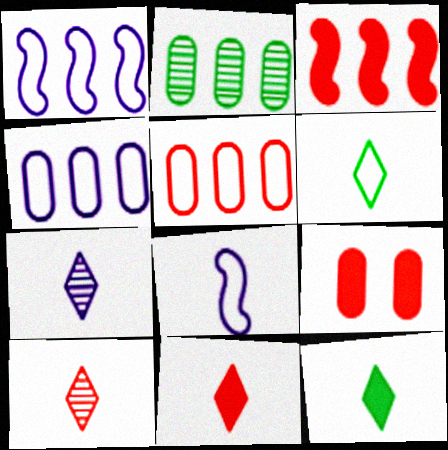[[3, 9, 11], 
[6, 7, 11]]